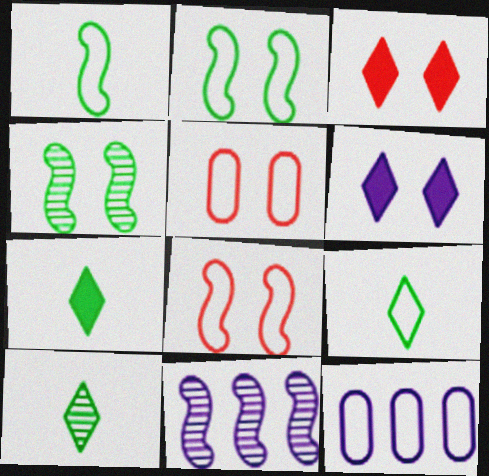[[4, 5, 6], 
[5, 7, 11], 
[7, 9, 10], 
[8, 9, 12]]